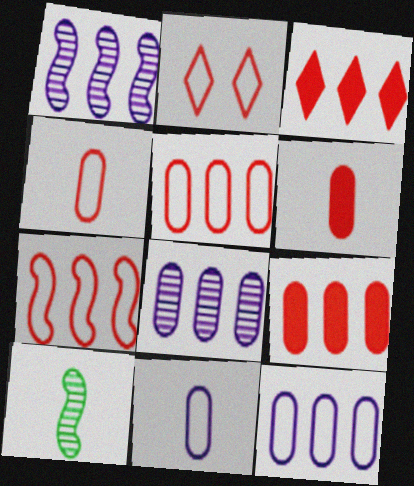[[2, 4, 7]]